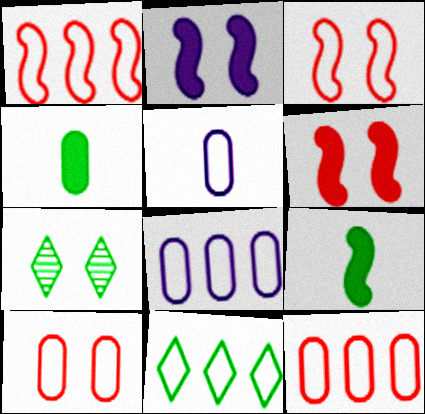[[1, 8, 11], 
[2, 7, 10], 
[3, 5, 11]]